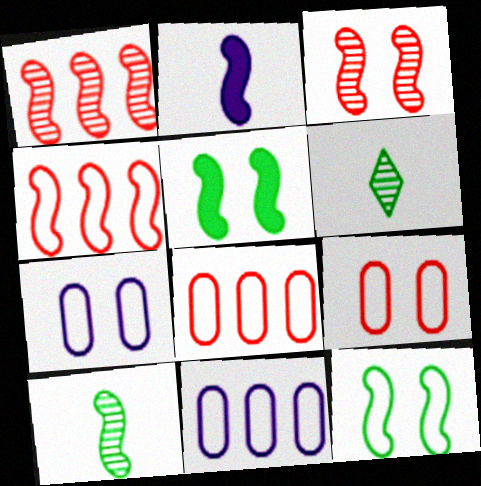[[1, 2, 12]]